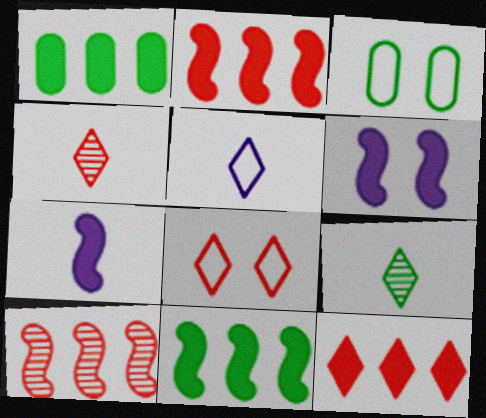[[3, 9, 11], 
[4, 8, 12]]